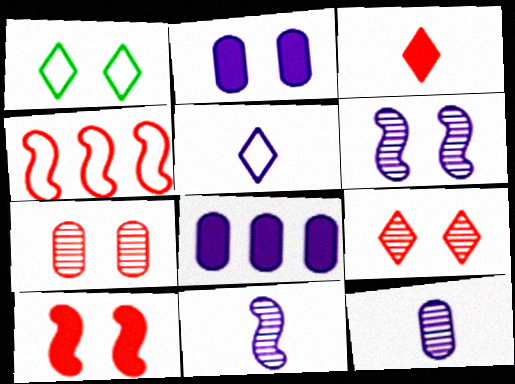[[3, 4, 7], 
[5, 6, 8]]